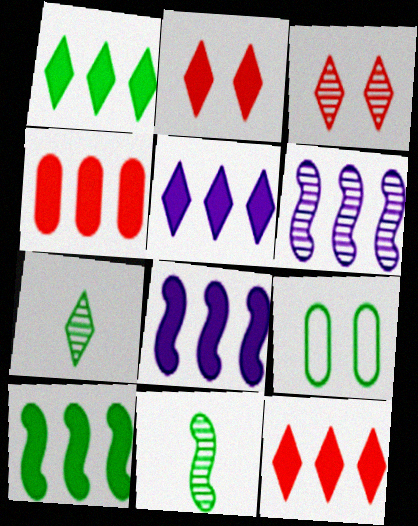[[1, 4, 8], 
[1, 5, 12], 
[1, 9, 11], 
[4, 5, 10], 
[7, 9, 10]]